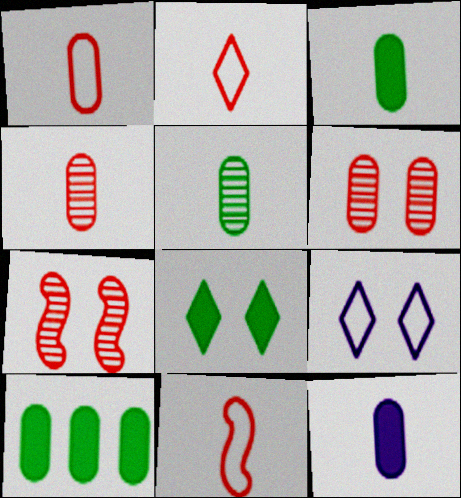[[1, 2, 11], 
[1, 5, 12]]